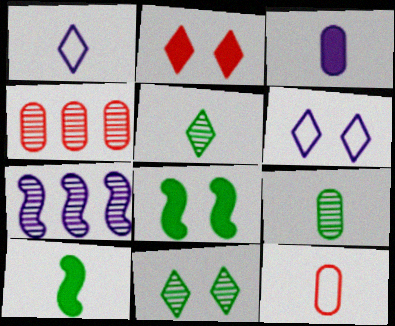[[1, 4, 8], 
[2, 6, 11], 
[3, 6, 7], 
[3, 9, 12], 
[4, 6, 10]]